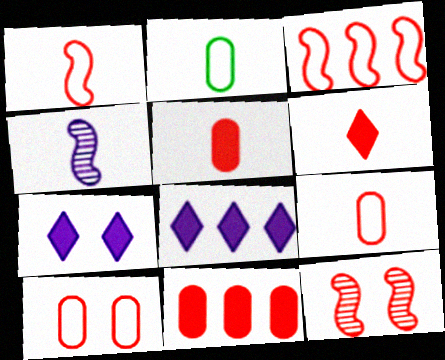[[2, 4, 6], 
[2, 8, 12]]